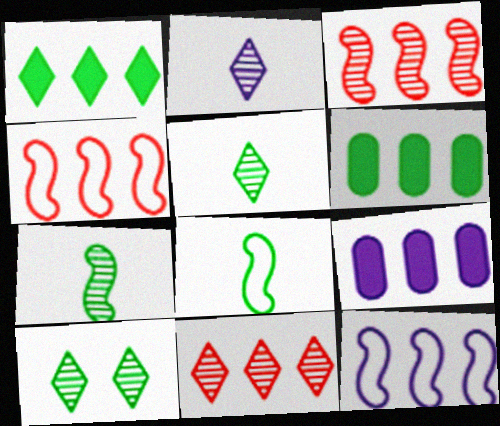[[2, 10, 11], 
[6, 8, 10], 
[6, 11, 12]]